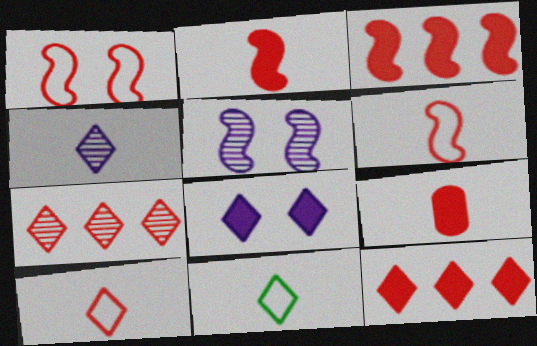[[1, 7, 9], 
[7, 8, 11]]